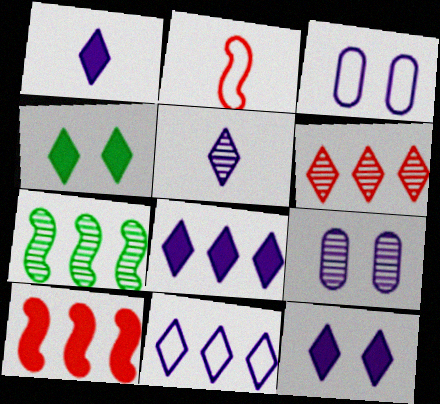[[1, 8, 12], 
[5, 11, 12]]